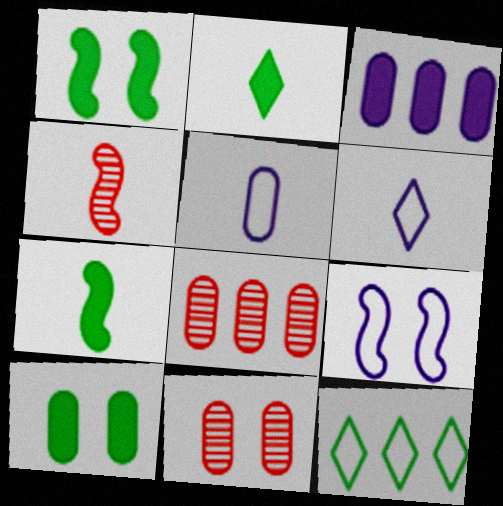[[1, 6, 8], 
[2, 4, 5], 
[2, 8, 9], 
[5, 8, 10]]